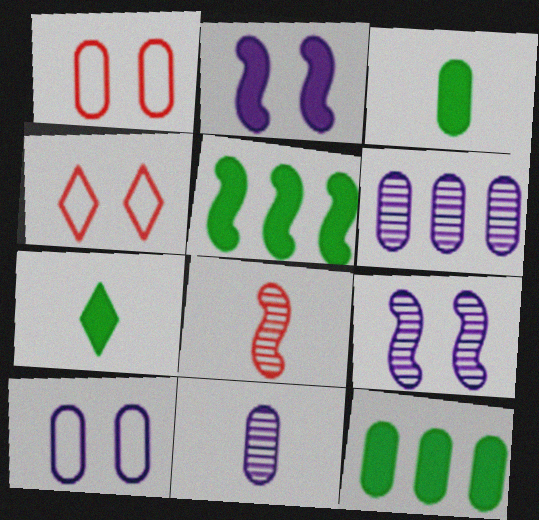[[1, 3, 6], 
[1, 11, 12], 
[4, 5, 11]]